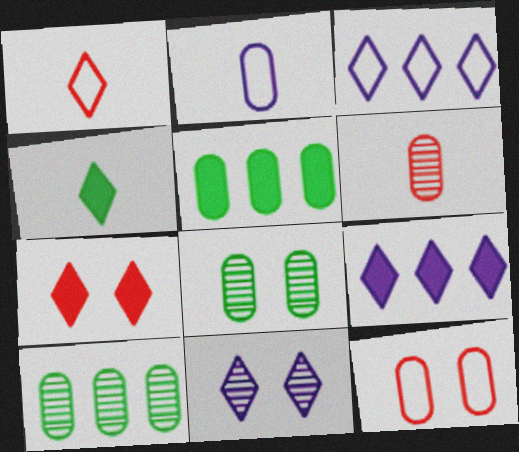[[4, 7, 9]]